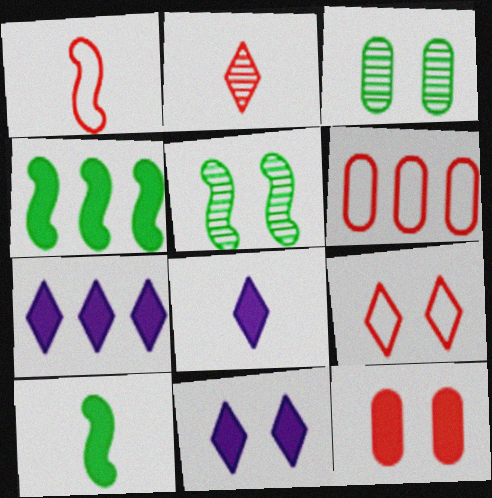[[1, 3, 7], 
[1, 6, 9], 
[4, 8, 12], 
[5, 6, 8], 
[7, 8, 11], 
[7, 10, 12]]